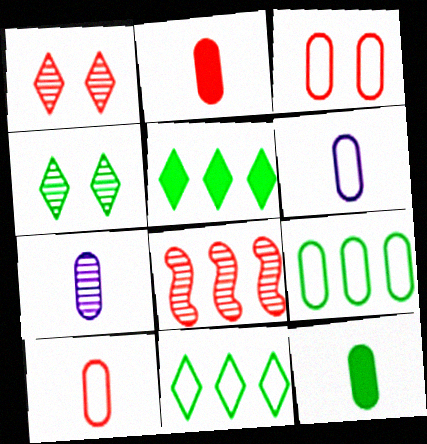[[3, 6, 9], 
[4, 7, 8], 
[7, 10, 12]]